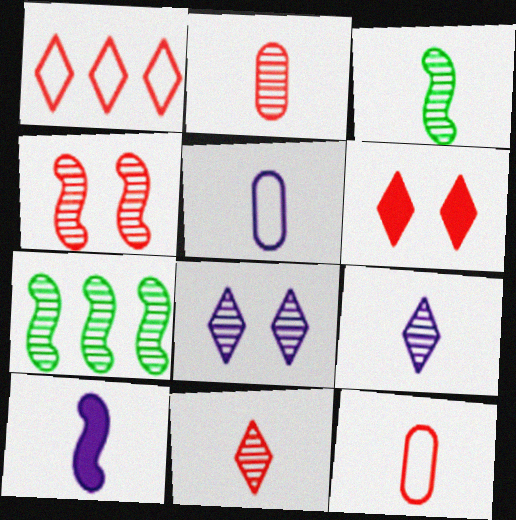[[1, 6, 11], 
[2, 3, 9], 
[2, 7, 8], 
[5, 6, 7], 
[5, 9, 10]]